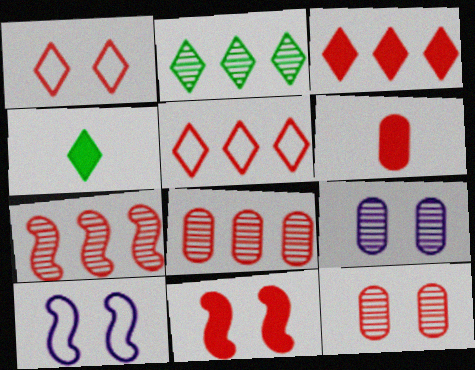[[1, 6, 7], 
[1, 11, 12], 
[2, 6, 10], 
[3, 6, 11], 
[4, 8, 10]]